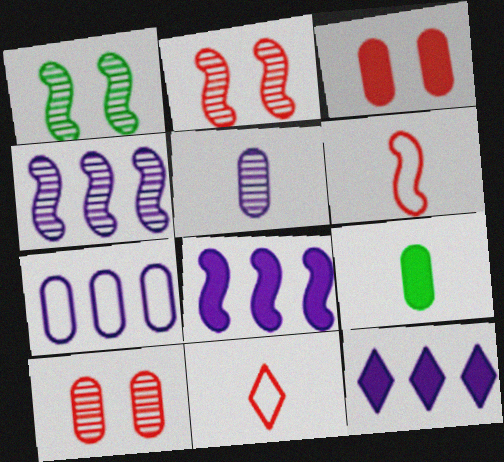[[1, 6, 8], 
[4, 7, 12], 
[7, 9, 10]]